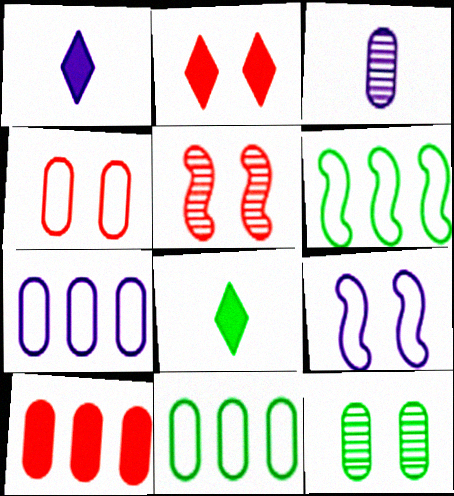[[1, 5, 11], 
[2, 3, 6], 
[2, 4, 5], 
[2, 9, 12], 
[5, 7, 8], 
[6, 8, 12]]